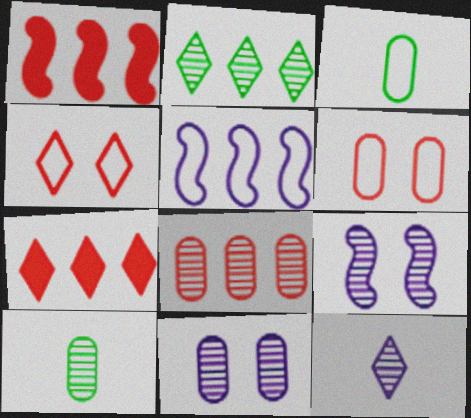[[3, 4, 5], 
[3, 7, 9], 
[8, 10, 11]]